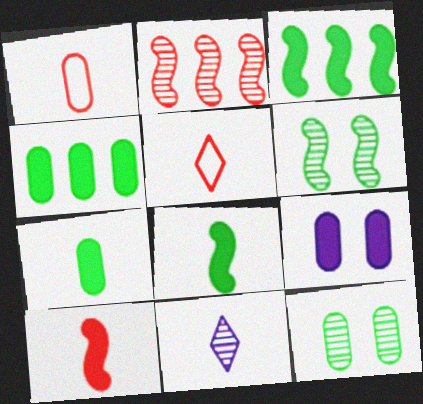[[1, 8, 11], 
[2, 11, 12]]